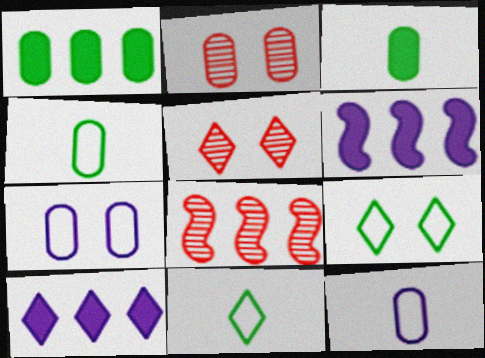[[1, 2, 12], 
[2, 6, 11], 
[4, 5, 6], 
[5, 10, 11]]